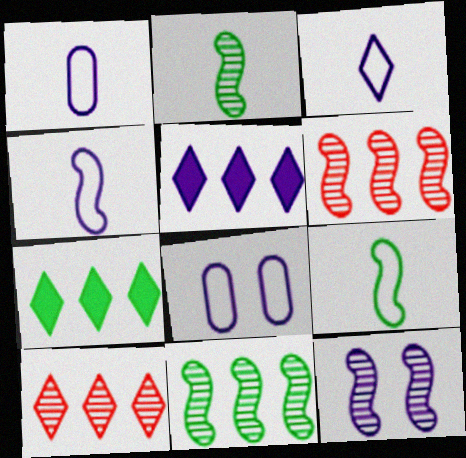[[1, 3, 4], 
[1, 5, 12], 
[2, 6, 12]]